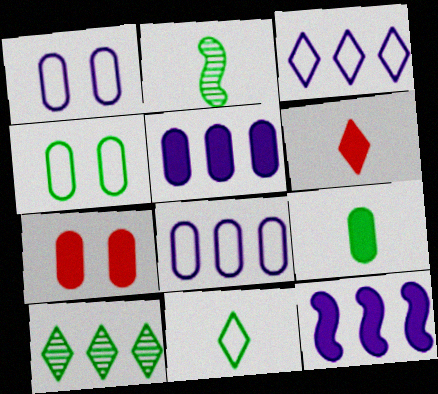[[2, 3, 7], 
[2, 9, 11], 
[5, 7, 9]]